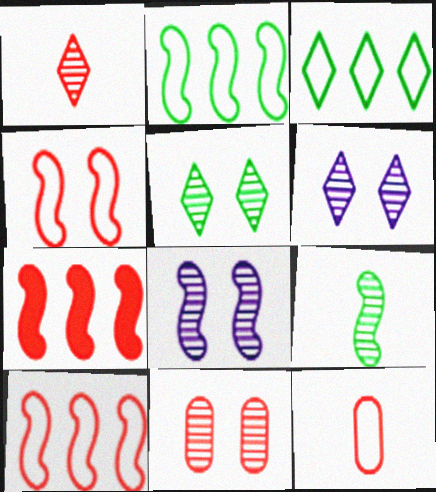[[5, 8, 11]]